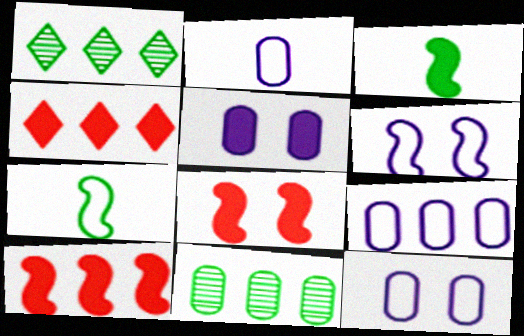[[1, 2, 8], 
[1, 9, 10], 
[2, 9, 12], 
[3, 4, 5]]